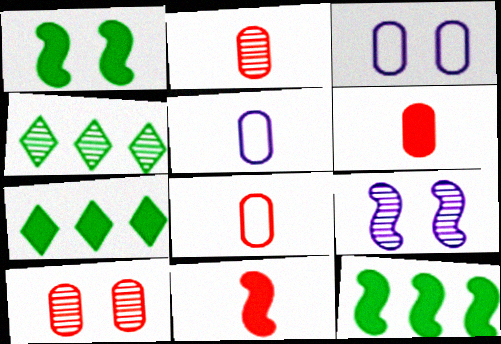[[2, 4, 9], 
[2, 6, 8], 
[3, 4, 11], 
[7, 8, 9]]